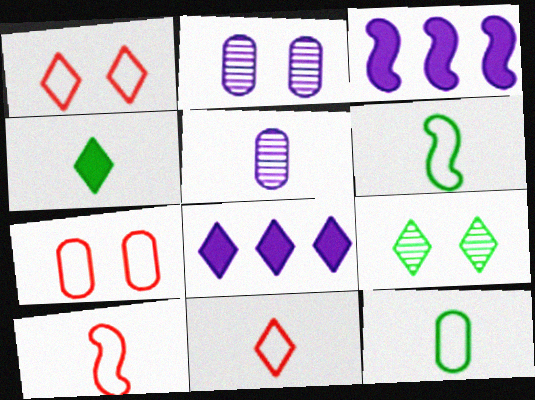[[4, 5, 10], 
[8, 9, 11]]